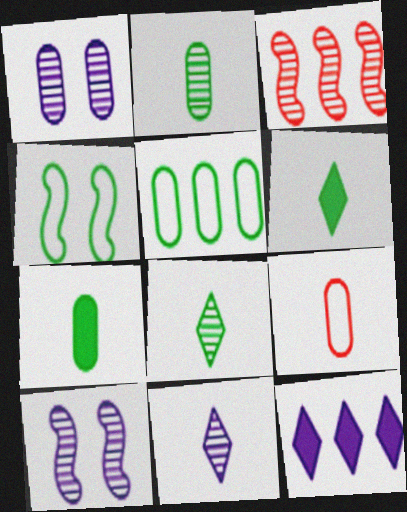[[1, 3, 8], 
[3, 5, 12]]